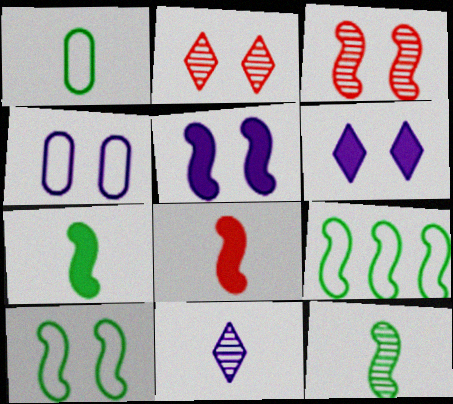[[1, 8, 11], 
[3, 5, 10]]